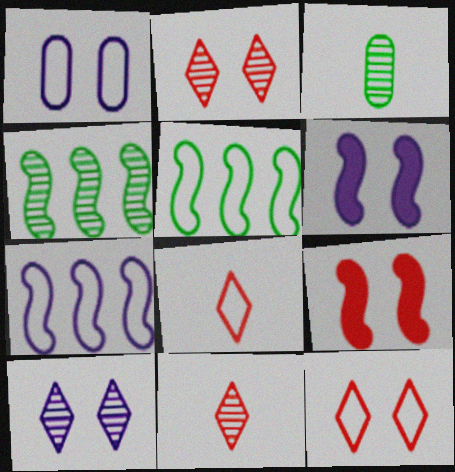[[1, 5, 8], 
[1, 6, 10]]